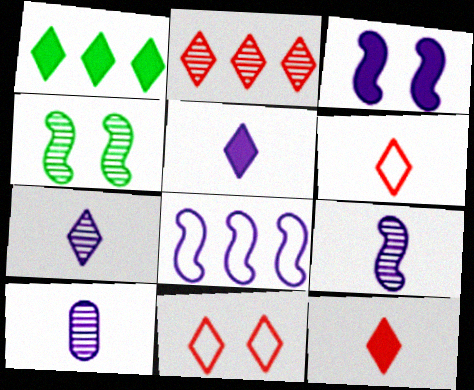[[1, 7, 11], 
[2, 4, 10], 
[2, 11, 12], 
[3, 8, 9], 
[7, 9, 10]]